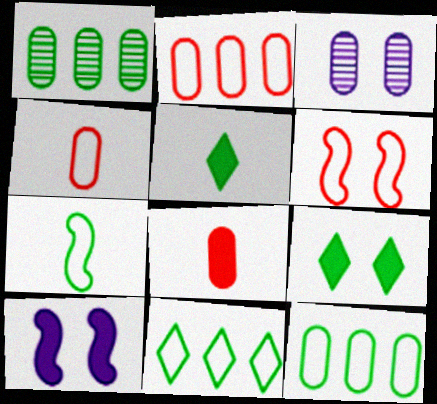[[1, 7, 9], 
[3, 6, 9], 
[3, 8, 12]]